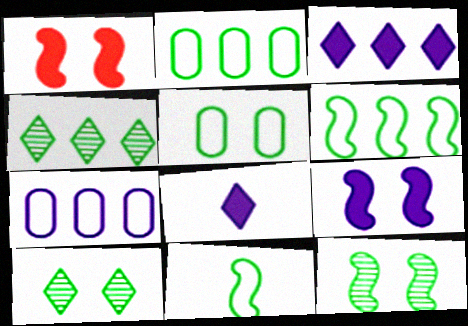[]